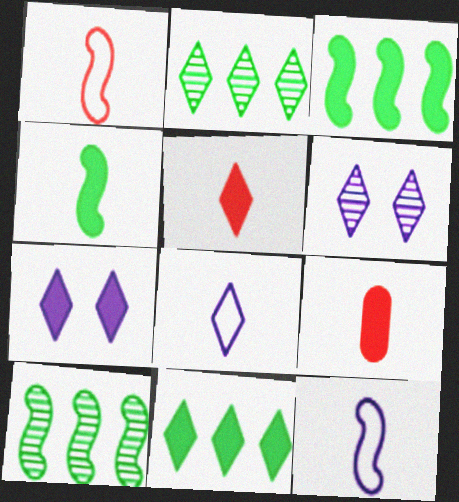[[3, 7, 9], 
[5, 7, 11]]